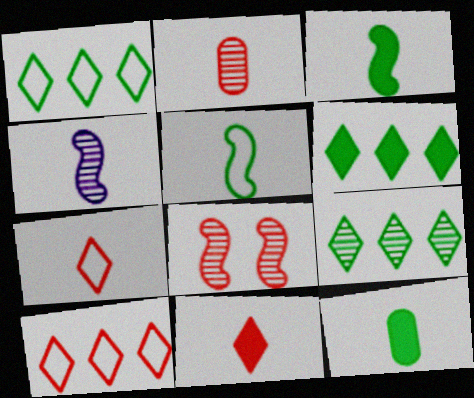[[1, 6, 9], 
[4, 7, 12]]